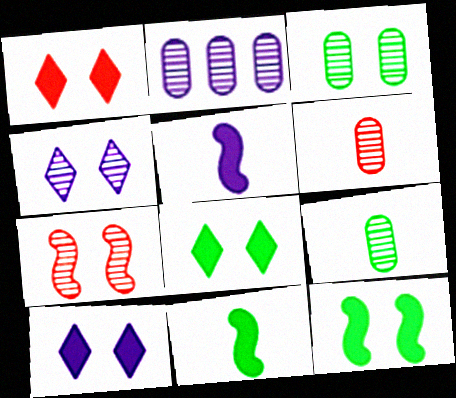[[1, 8, 10], 
[2, 3, 6], 
[3, 4, 7]]